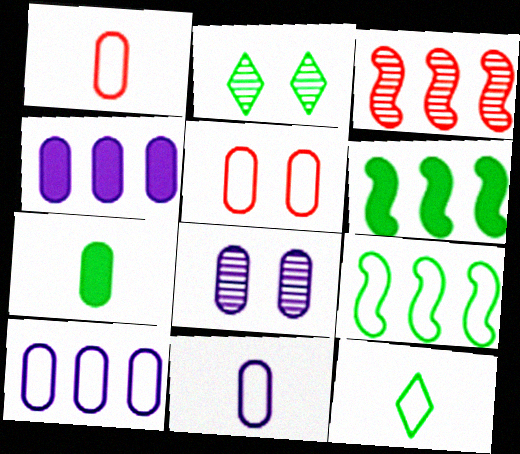[[2, 7, 9], 
[4, 8, 11]]